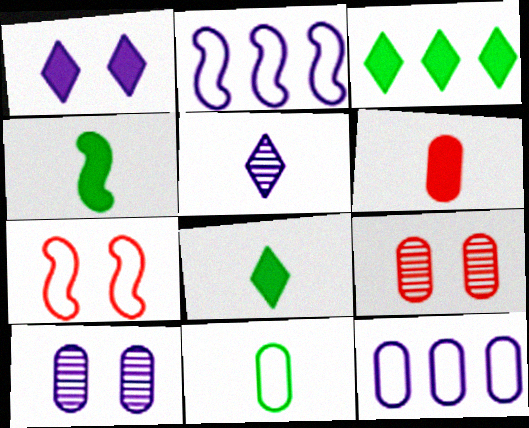[[2, 8, 9]]